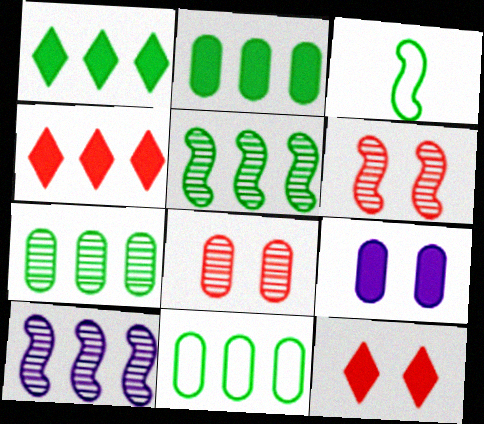[[1, 5, 11], 
[2, 7, 11], 
[4, 10, 11]]